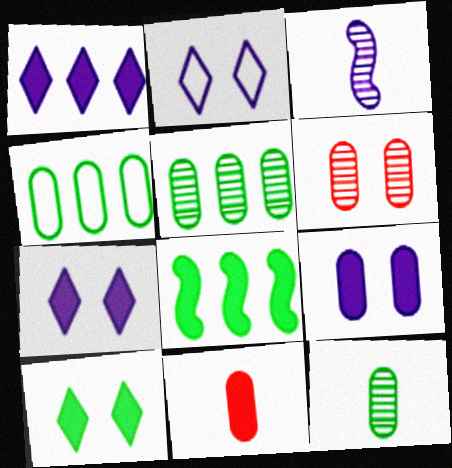[[7, 8, 11]]